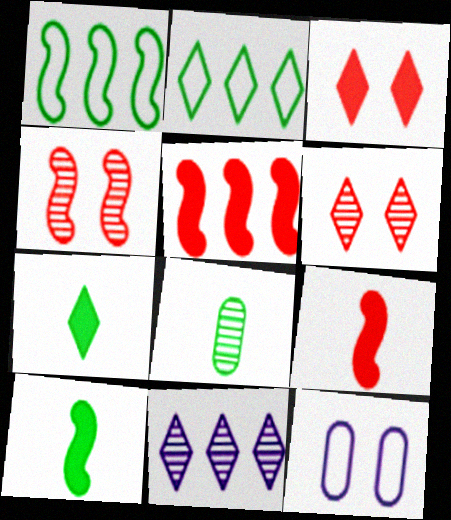[[4, 8, 11]]